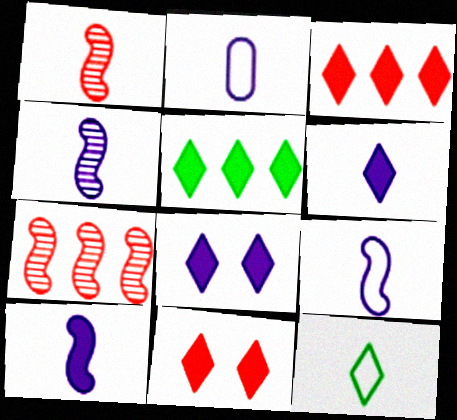[[2, 4, 6], 
[4, 9, 10], 
[5, 6, 11]]